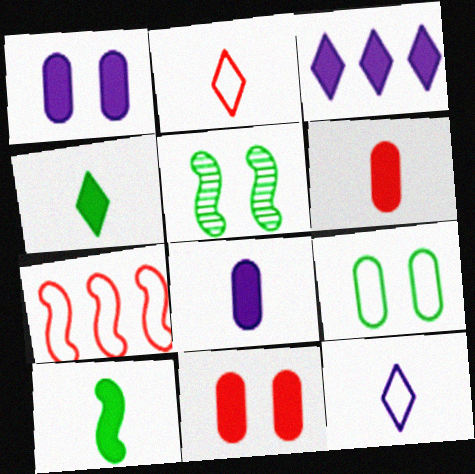[[3, 10, 11], 
[7, 9, 12]]